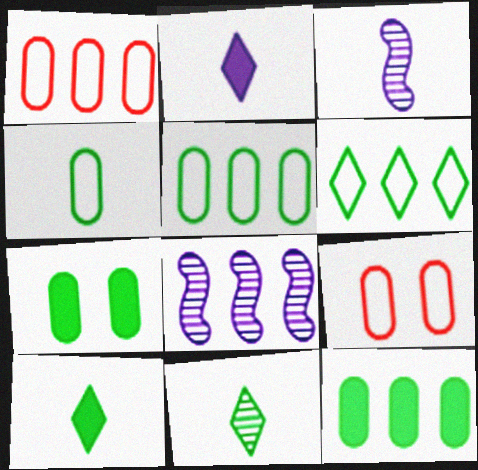[[8, 9, 10]]